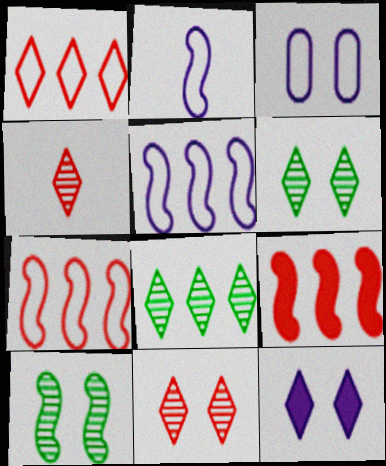[[2, 9, 10]]